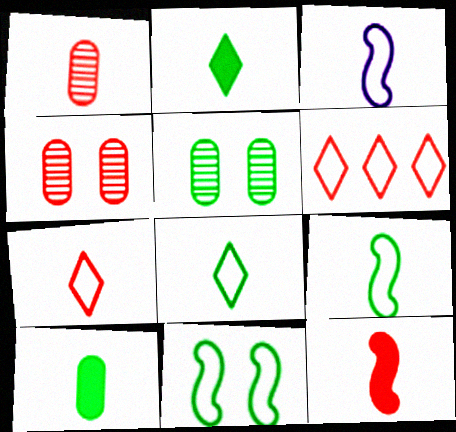[[1, 2, 3], 
[1, 7, 12], 
[4, 6, 12]]